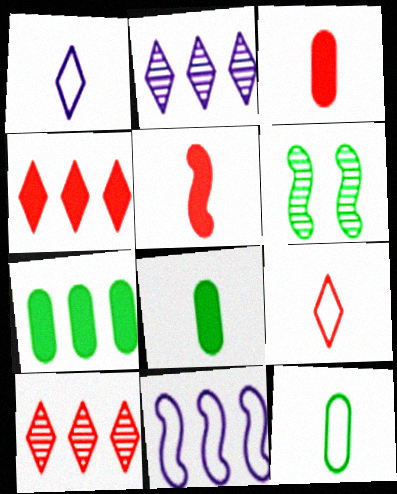[[5, 6, 11], 
[7, 10, 11]]